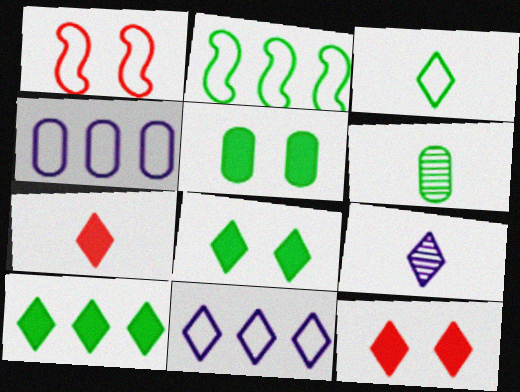[[1, 3, 4], 
[2, 6, 8], 
[3, 7, 9]]